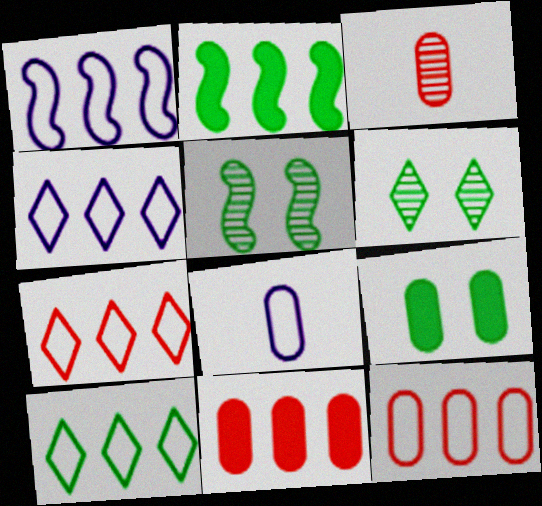[[1, 10, 12], 
[4, 7, 10]]